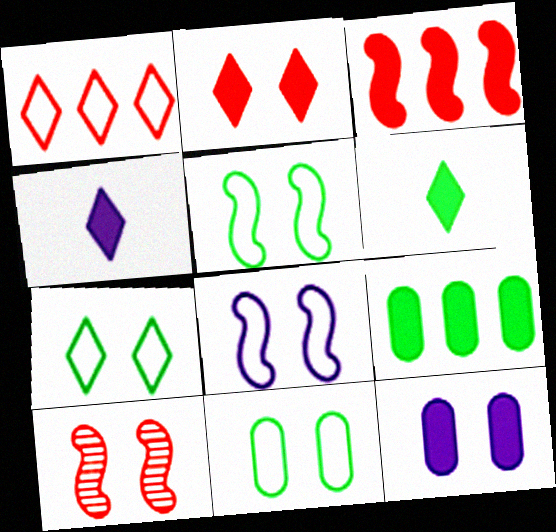[[3, 6, 12], 
[5, 7, 11], 
[7, 10, 12]]